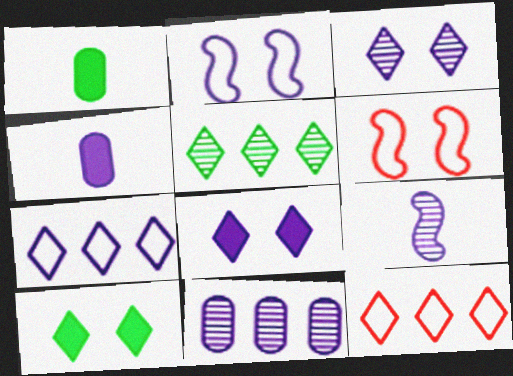[[3, 9, 11], 
[4, 5, 6]]